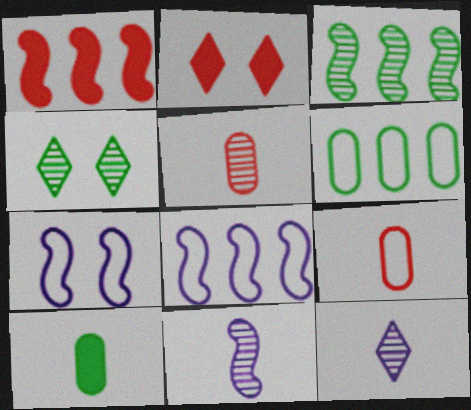[[1, 3, 8], 
[2, 6, 11]]